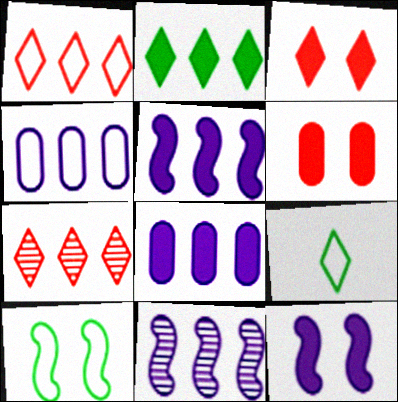[[6, 9, 11]]